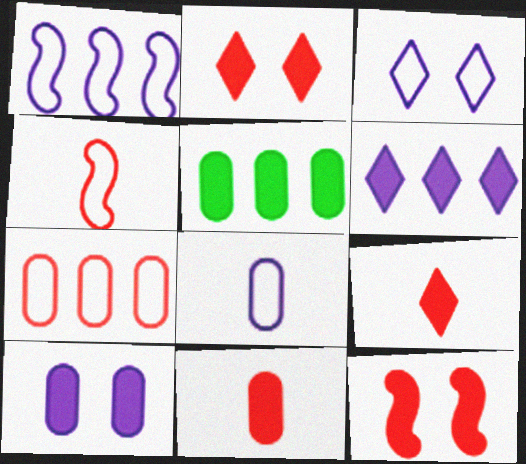[[1, 3, 8], 
[5, 10, 11]]